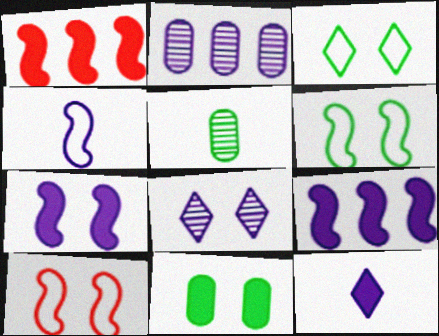[[1, 11, 12], 
[8, 10, 11]]